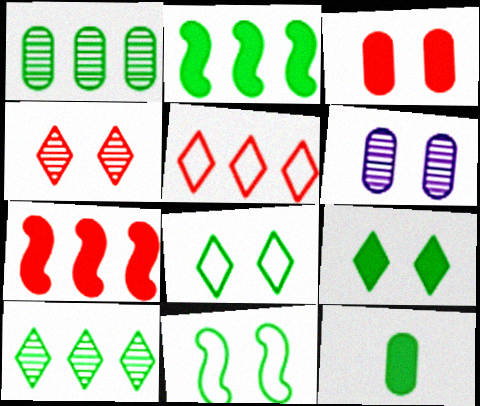[[2, 9, 12], 
[10, 11, 12]]